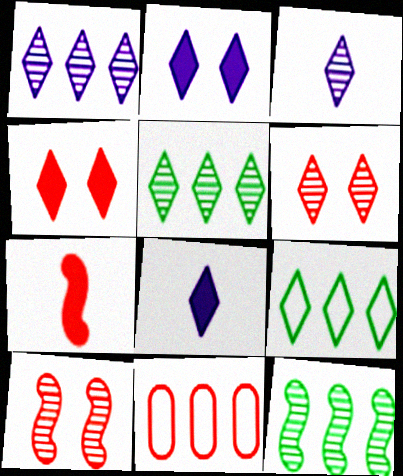[[3, 4, 9], 
[3, 5, 6], 
[6, 7, 11], 
[6, 8, 9]]